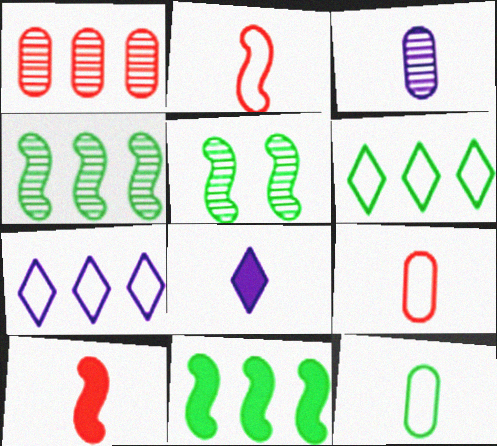[[1, 7, 11]]